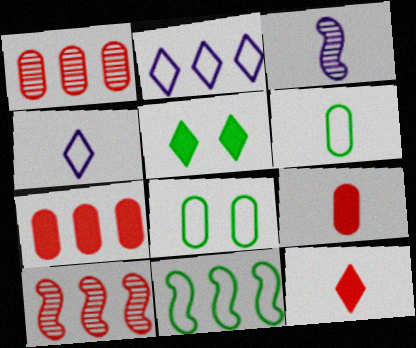[[3, 6, 12]]